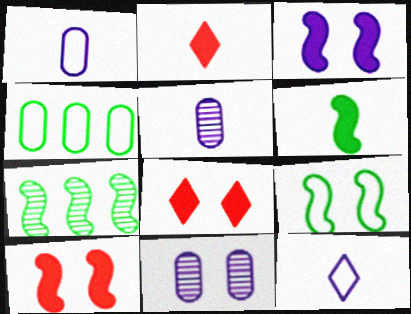[[1, 7, 8], 
[6, 7, 9], 
[8, 9, 11]]